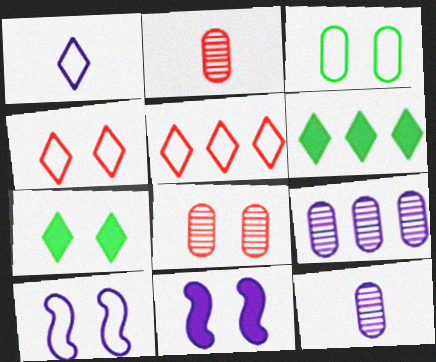[[1, 9, 11], 
[2, 6, 10], 
[3, 4, 10], 
[7, 8, 10]]